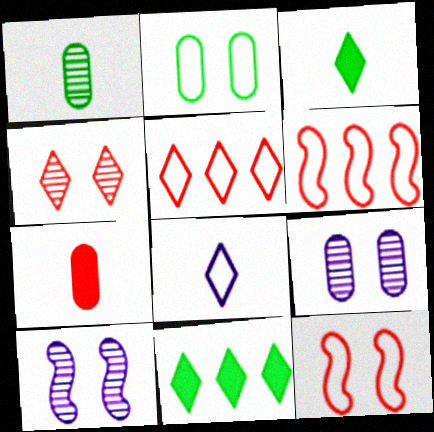[[2, 6, 8], 
[3, 6, 9], 
[4, 6, 7], 
[4, 8, 11]]